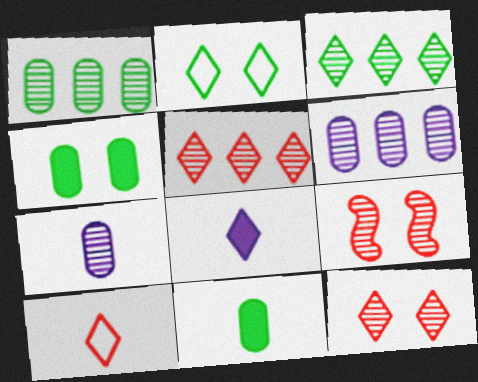[[2, 5, 8], 
[3, 7, 9]]